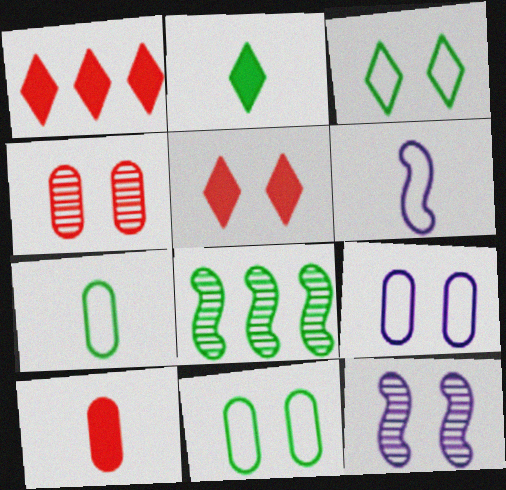[[1, 7, 12], 
[2, 8, 11], 
[5, 11, 12]]